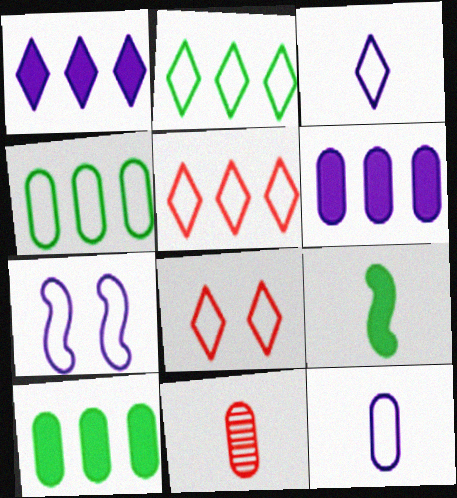[[2, 3, 8], 
[3, 9, 11]]